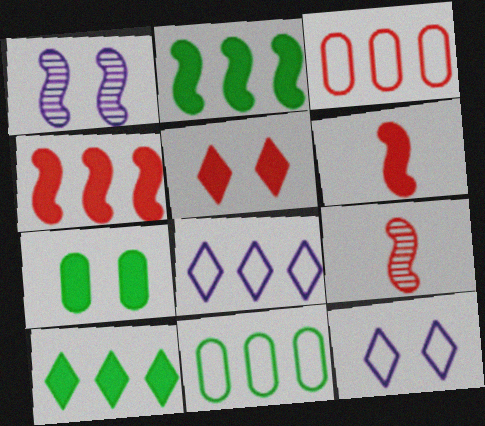[[3, 5, 9], 
[7, 8, 9]]